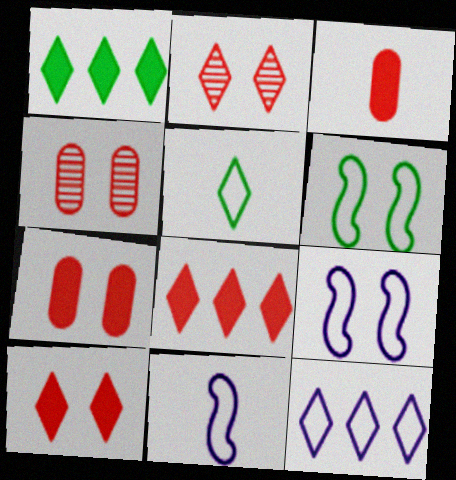[[1, 4, 11]]